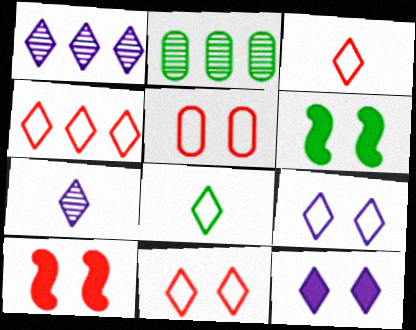[[2, 6, 8], 
[3, 4, 11], 
[4, 8, 9]]